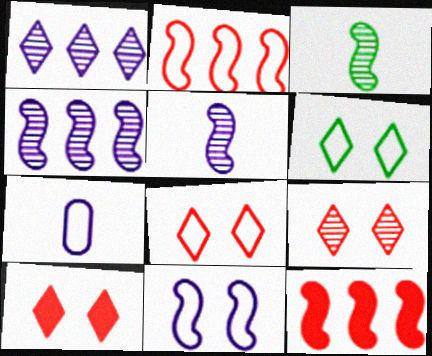[[2, 6, 7], 
[3, 11, 12], 
[8, 9, 10]]